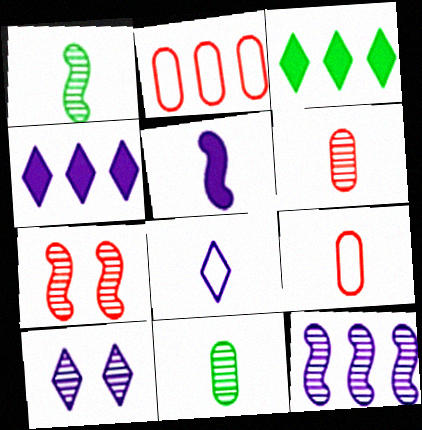[[1, 7, 12], 
[2, 3, 12], 
[4, 8, 10]]